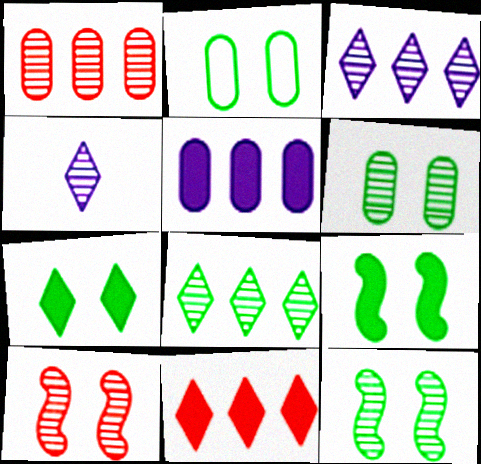[[1, 4, 12], 
[2, 7, 12]]